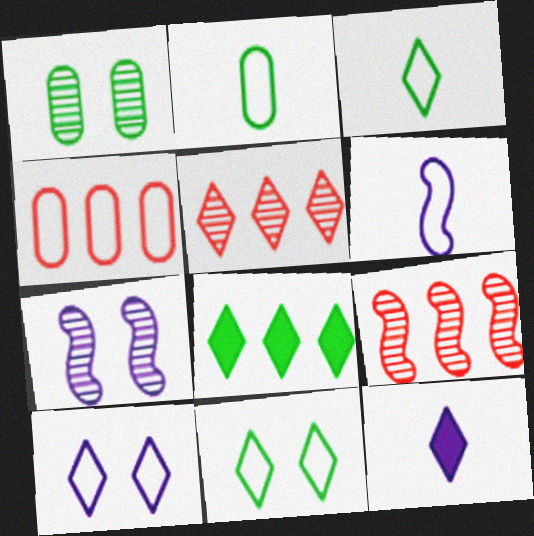[[4, 6, 11], 
[5, 11, 12]]